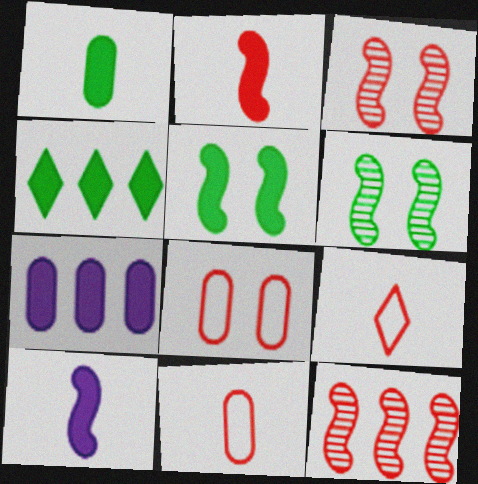[[1, 4, 5], 
[6, 7, 9]]